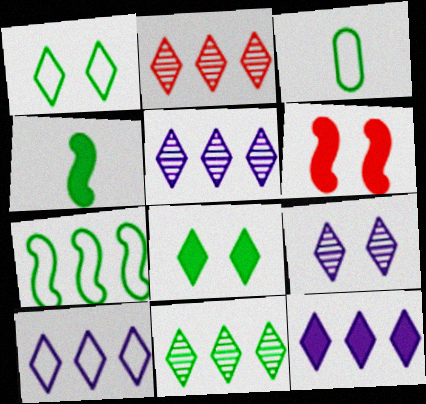[[1, 3, 7], 
[2, 5, 11], 
[3, 5, 6], 
[5, 10, 12]]